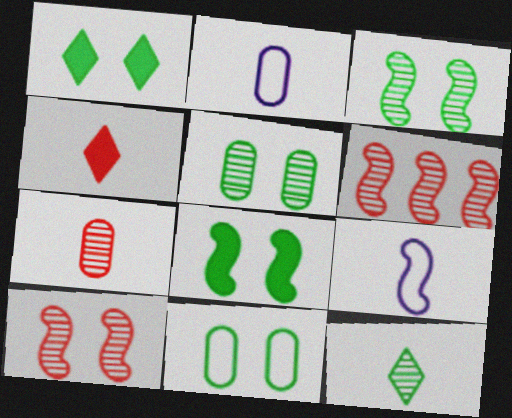[[1, 2, 6], 
[1, 3, 11], 
[6, 8, 9]]